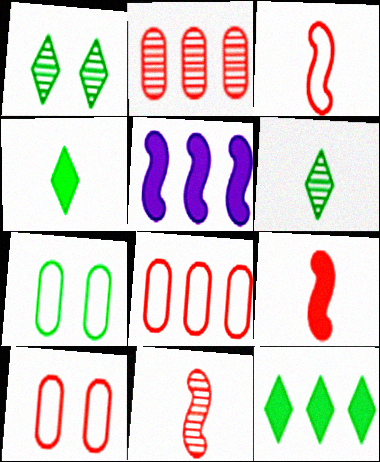[[3, 9, 11], 
[5, 6, 10]]